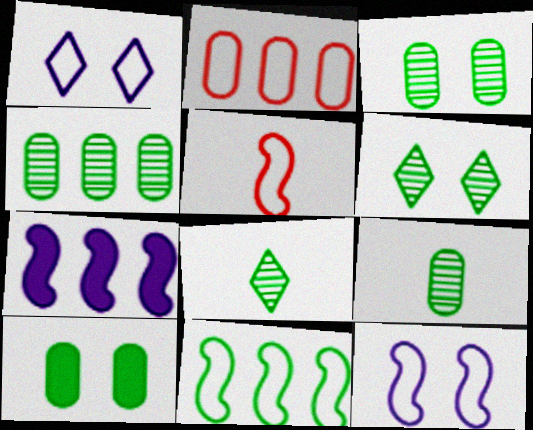[[3, 4, 9], 
[5, 11, 12], 
[8, 10, 11]]